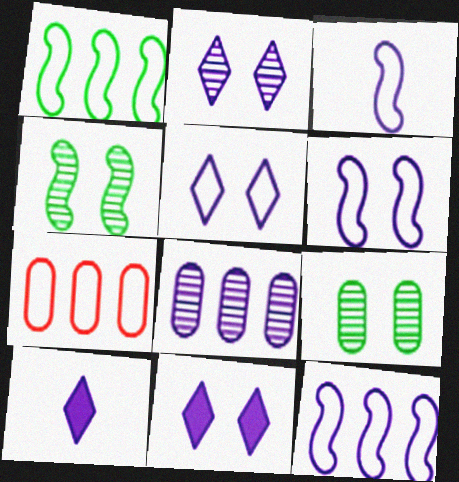[[2, 5, 11], 
[3, 6, 12], 
[3, 8, 11], 
[4, 7, 10], 
[6, 8, 10]]